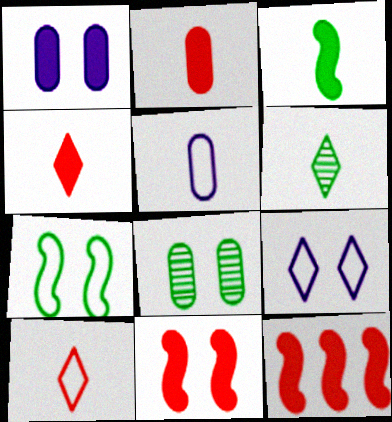[[8, 9, 11]]